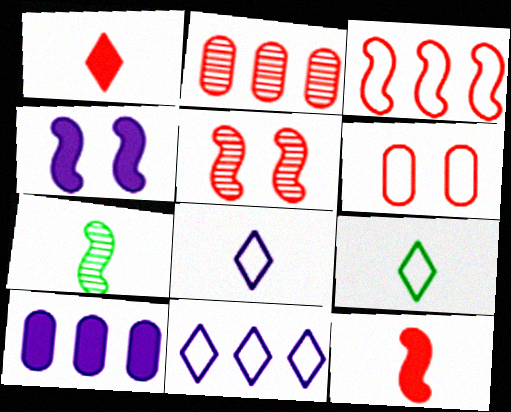[[2, 4, 9], 
[3, 4, 7], 
[3, 5, 12], 
[5, 9, 10]]